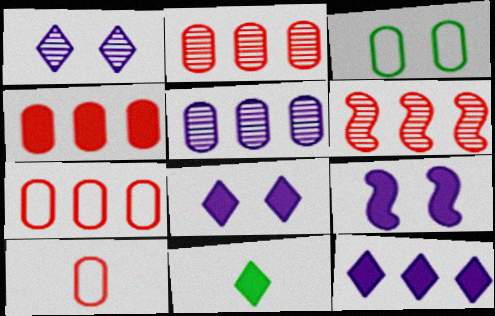[[2, 4, 7], 
[4, 9, 11]]